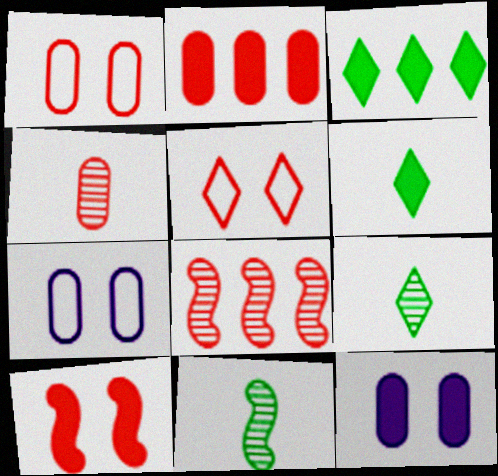[[1, 2, 4], 
[6, 7, 8]]